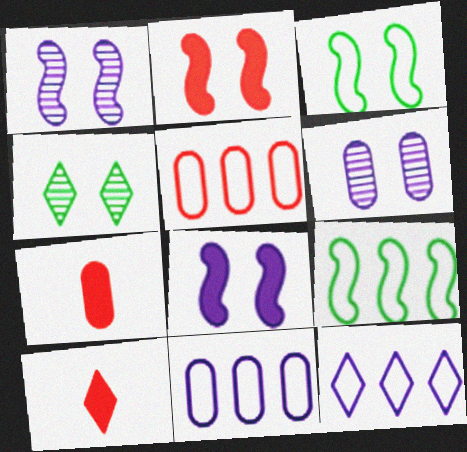[[1, 2, 3], 
[4, 10, 12], 
[5, 9, 12], 
[6, 9, 10]]